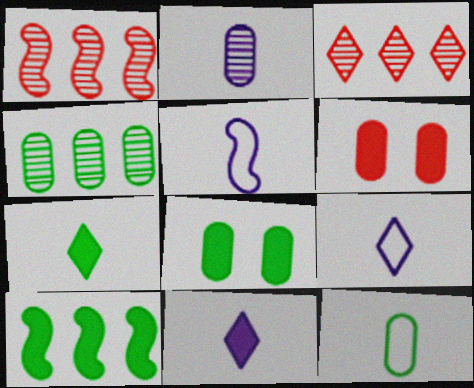[[1, 8, 9], 
[2, 5, 11], 
[3, 5, 8], 
[4, 8, 12], 
[6, 10, 11], 
[7, 8, 10]]